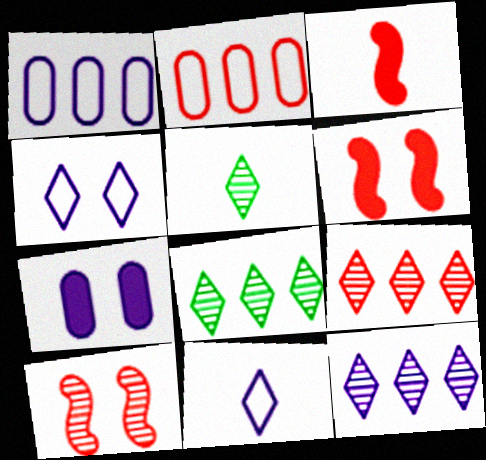[[1, 5, 6], 
[8, 9, 12]]